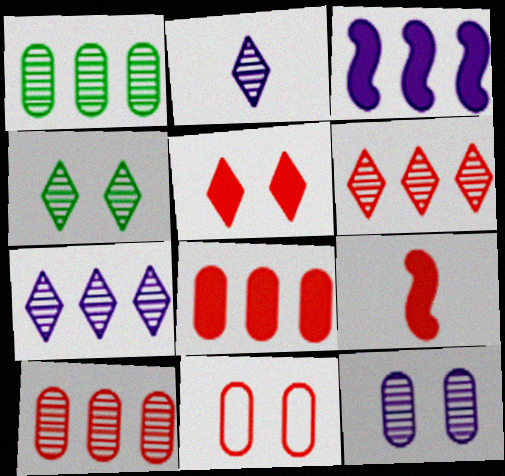[[2, 4, 6], 
[5, 8, 9], 
[6, 9, 11]]